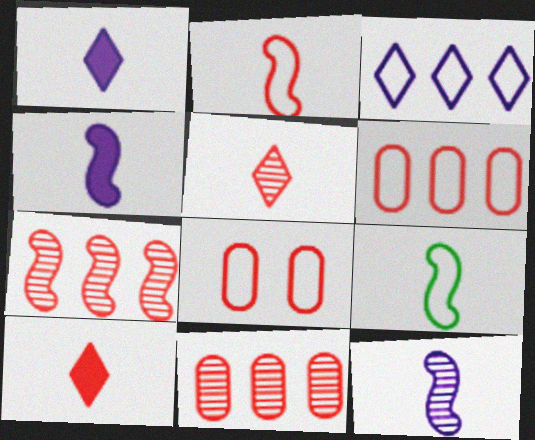[[3, 8, 9], 
[7, 8, 10]]